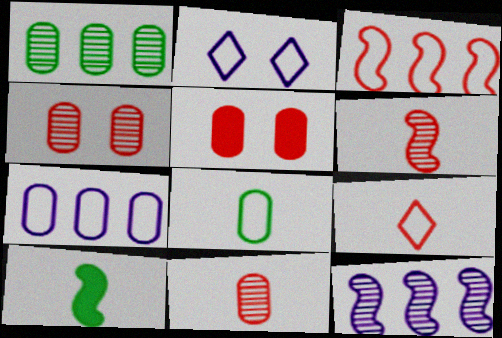[[2, 3, 8]]